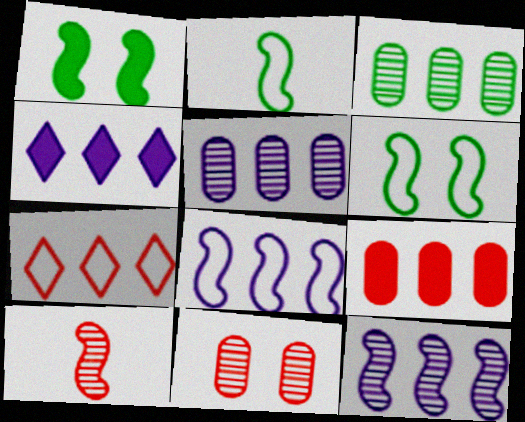[[1, 8, 10], 
[2, 4, 11], 
[4, 5, 8]]